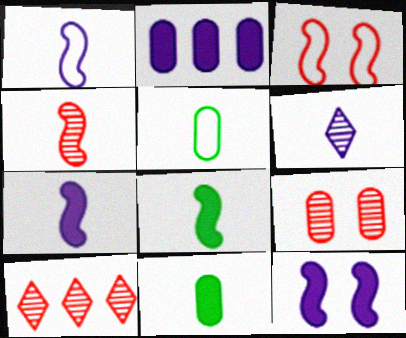[[1, 4, 8], 
[2, 5, 9], 
[4, 9, 10], 
[5, 10, 12]]